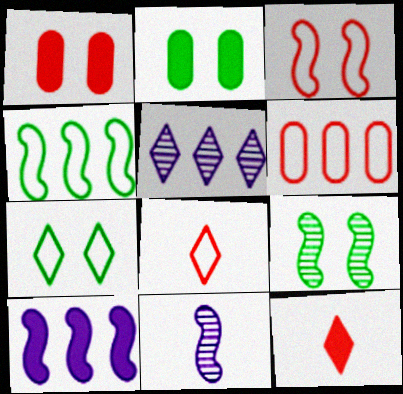[[2, 7, 9], 
[2, 10, 12], 
[3, 6, 8], 
[5, 7, 12]]